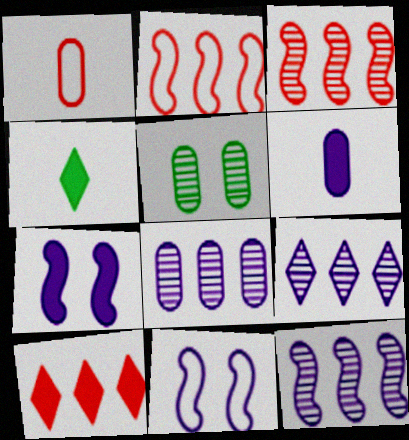[[6, 9, 11], 
[8, 9, 12]]